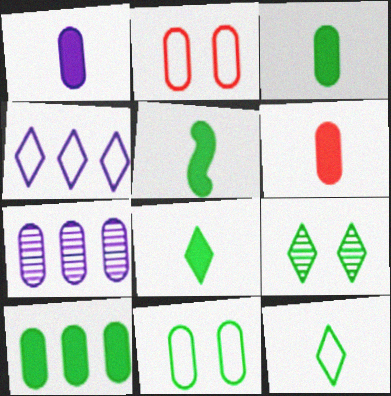[[1, 3, 6], 
[2, 3, 7], 
[3, 5, 8], 
[6, 7, 11]]